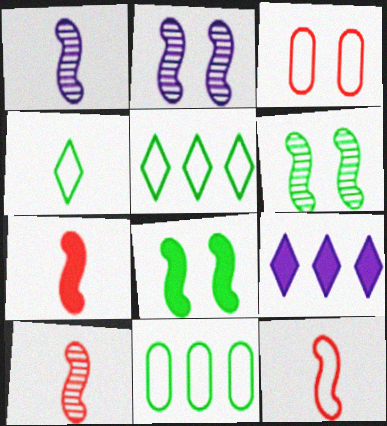[[7, 10, 12]]